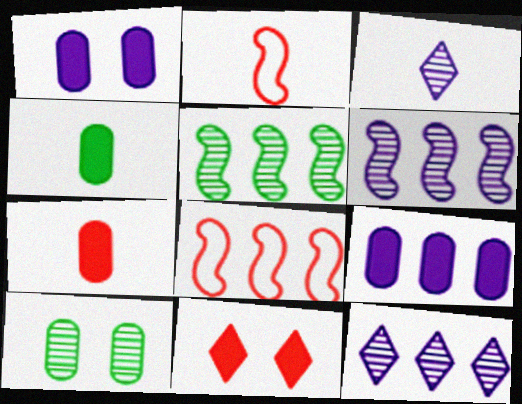[[2, 3, 4]]